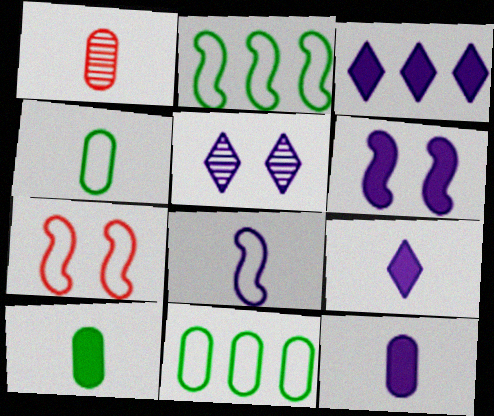[[1, 4, 12], 
[2, 7, 8], 
[3, 6, 12]]